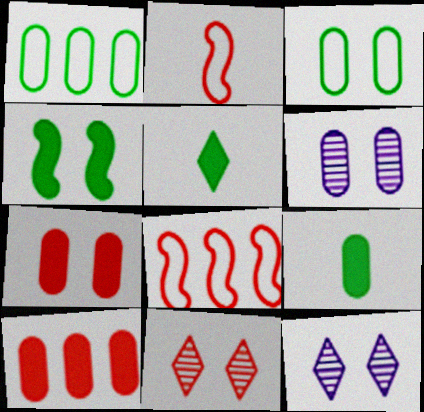[[2, 10, 11], 
[3, 6, 7], 
[5, 6, 8], 
[8, 9, 12]]